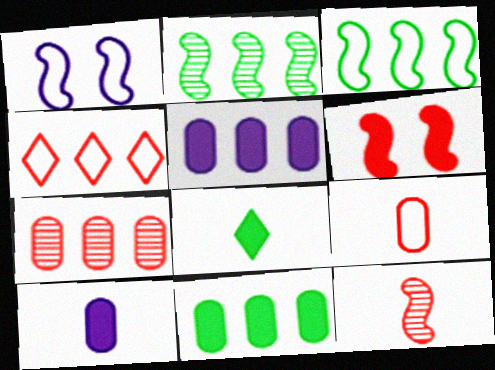[[1, 7, 8], 
[2, 4, 5], 
[5, 6, 8]]